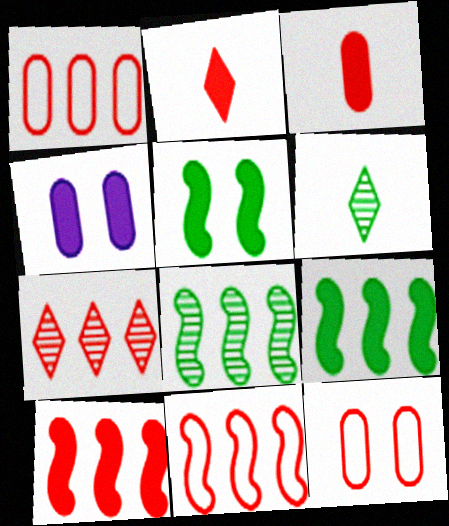[[1, 7, 10], 
[2, 4, 9], 
[4, 6, 11]]